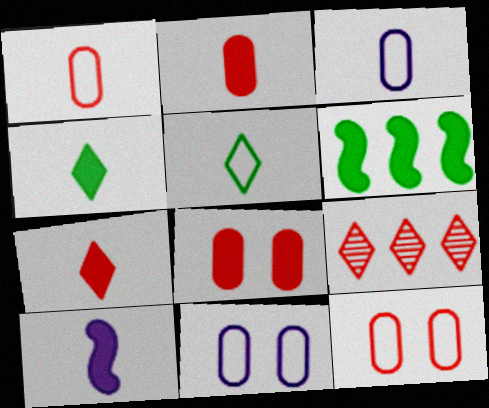[[2, 4, 10]]